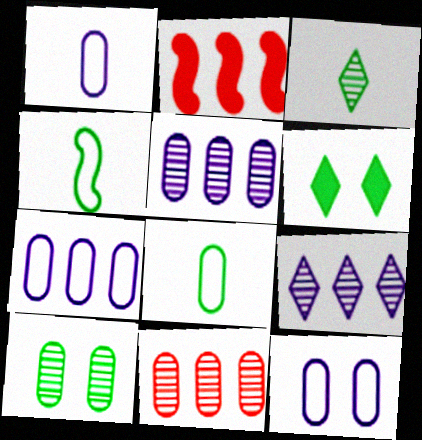[[1, 7, 12], 
[2, 3, 12]]